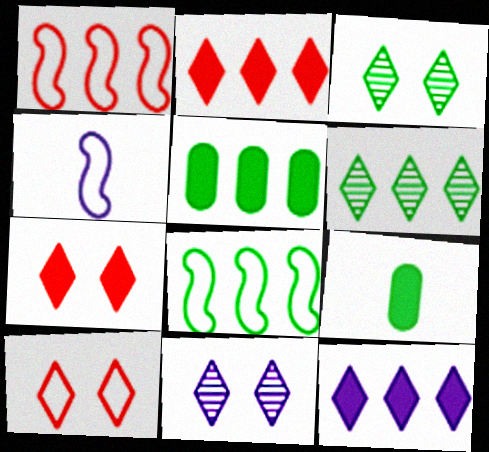[[1, 9, 11], 
[3, 8, 9], 
[5, 6, 8]]